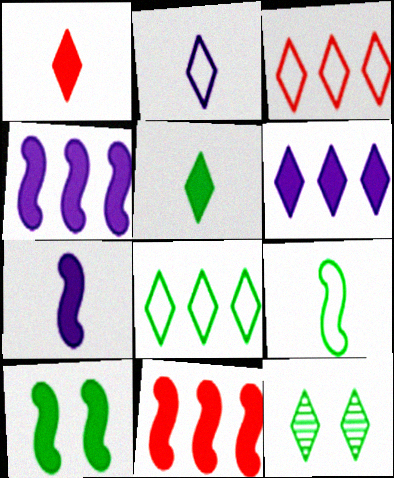[[5, 8, 12], 
[7, 10, 11]]